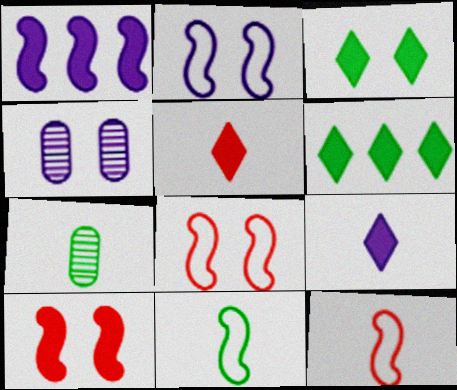[[3, 4, 8], 
[4, 6, 12], 
[7, 9, 12]]